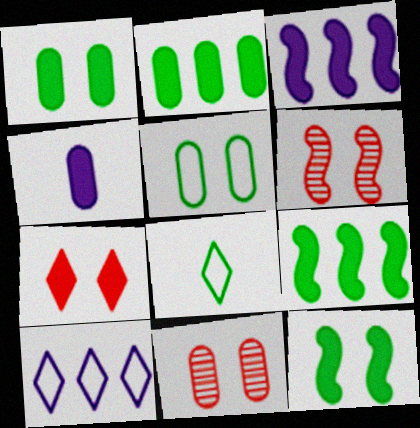[[3, 8, 11], 
[4, 7, 9]]